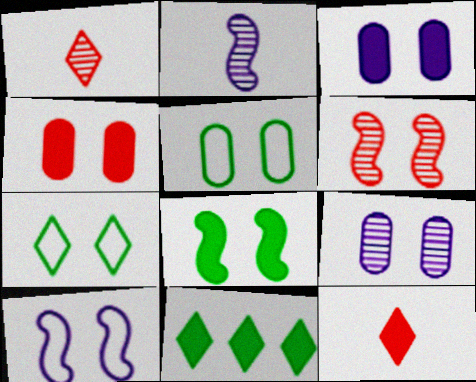[[3, 6, 7], 
[4, 5, 9], 
[6, 8, 10]]